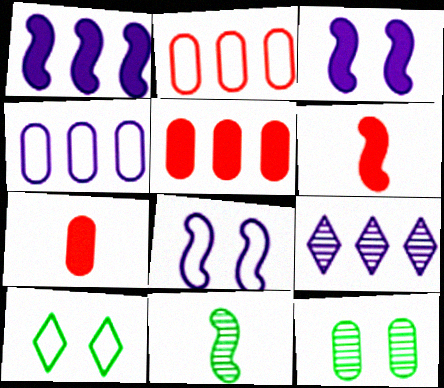[[1, 4, 9], 
[4, 7, 12]]